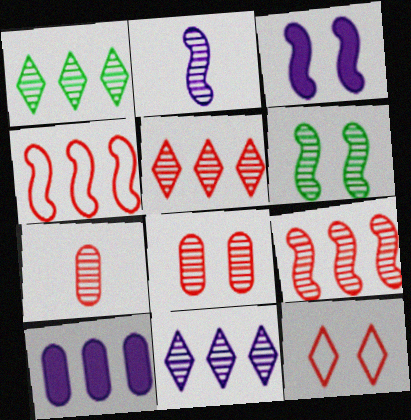[[1, 2, 8], 
[1, 4, 10], 
[1, 5, 11], 
[2, 6, 9], 
[6, 7, 11]]